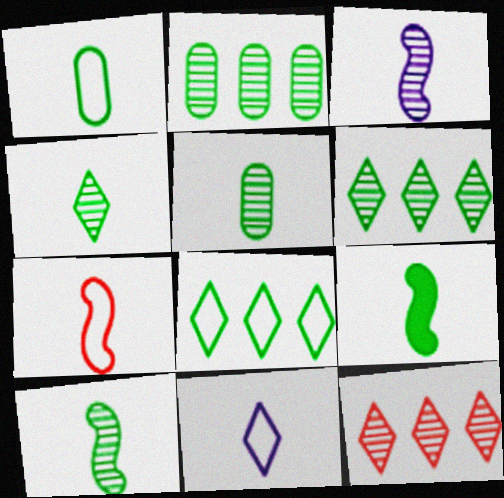[[1, 4, 9], 
[1, 7, 11], 
[3, 7, 9], 
[4, 5, 10]]